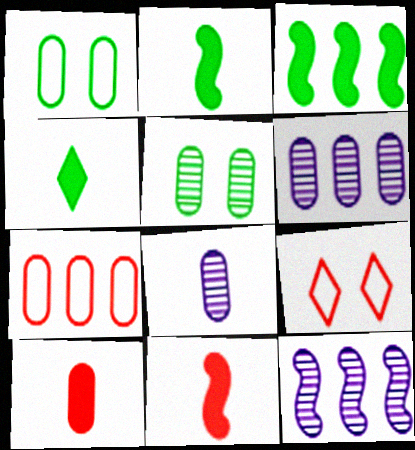[[1, 6, 10], 
[2, 6, 9], 
[3, 8, 9]]